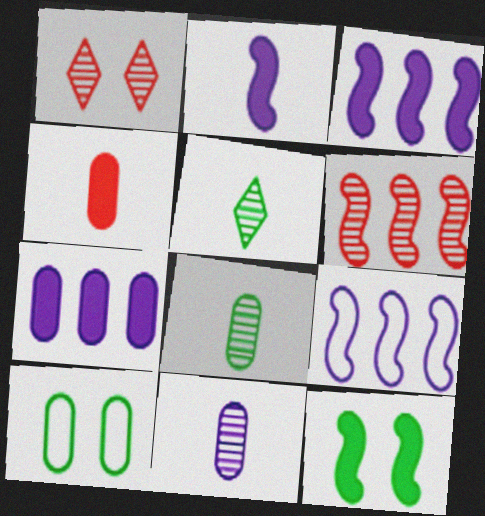[]